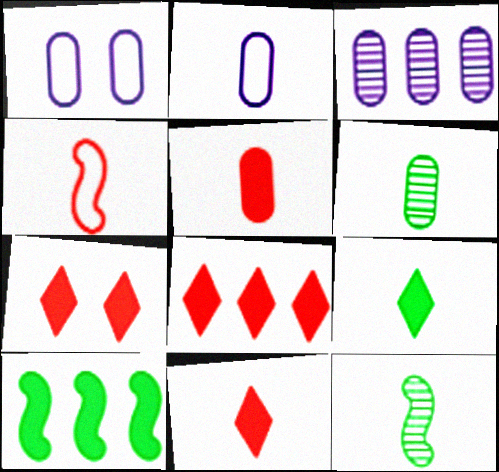[[1, 8, 12], 
[2, 5, 6], 
[2, 11, 12], 
[7, 8, 11]]